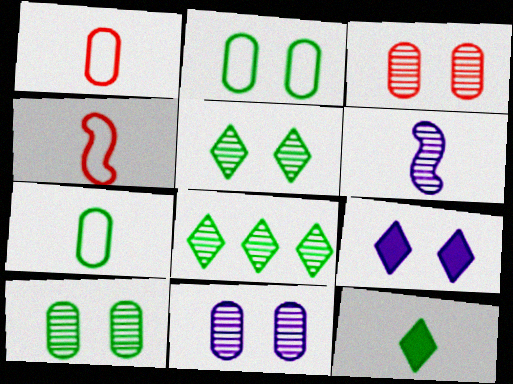[[1, 6, 12], 
[3, 6, 8], 
[3, 10, 11]]